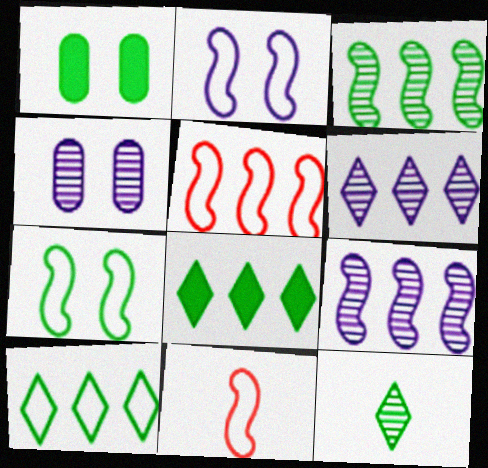[[1, 6, 11], 
[4, 8, 11]]